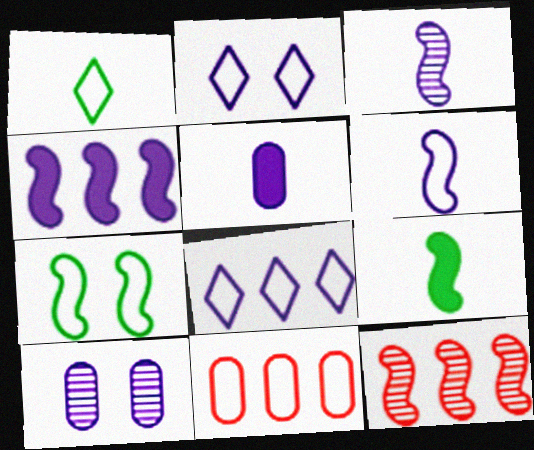[]